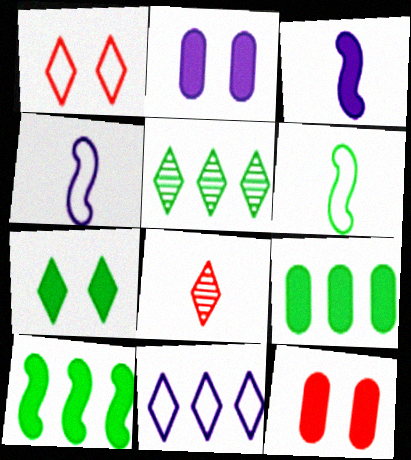[[4, 5, 12], 
[7, 8, 11]]